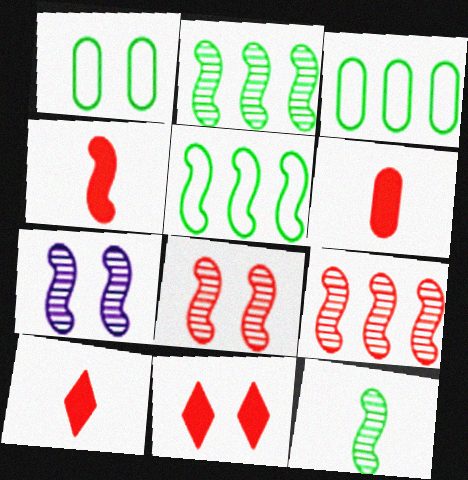[[1, 7, 11], 
[3, 7, 10], 
[4, 5, 7], 
[4, 6, 10], 
[7, 9, 12]]